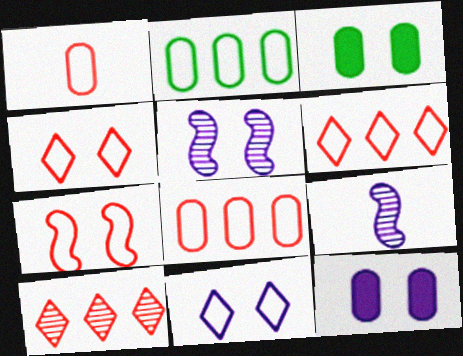[[1, 6, 7], 
[3, 4, 5], 
[3, 6, 9], 
[5, 11, 12]]